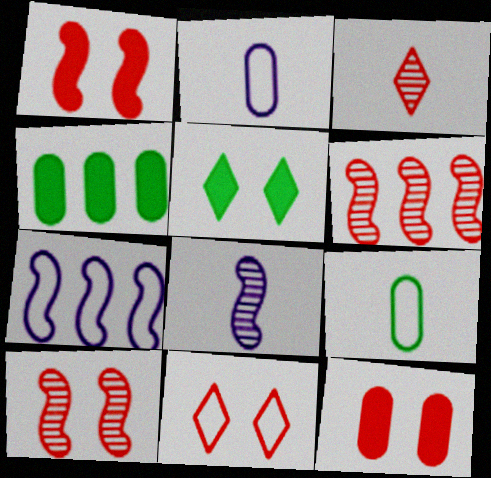[[2, 5, 6], 
[4, 8, 11], 
[7, 9, 11], 
[10, 11, 12]]